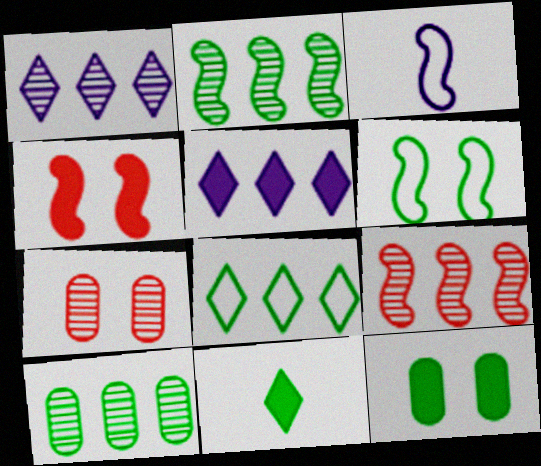[[1, 9, 10], 
[2, 3, 4], 
[6, 10, 11]]